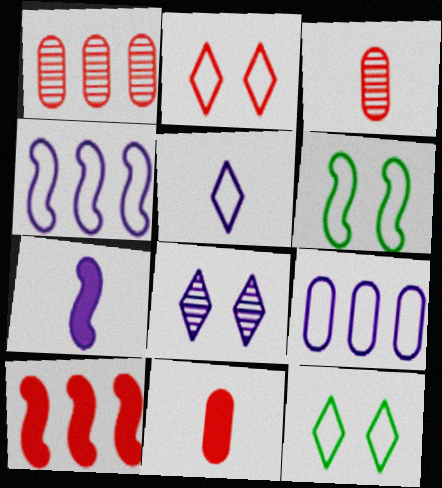[[1, 7, 12], 
[2, 3, 10], 
[7, 8, 9]]